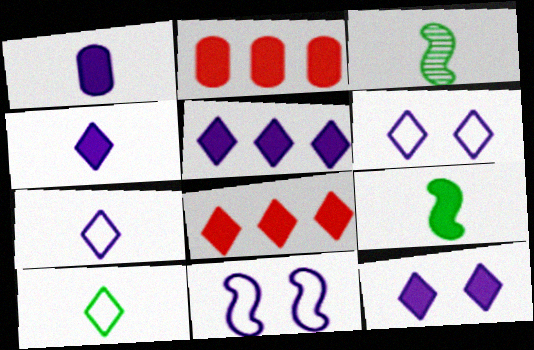[[2, 3, 6], 
[2, 9, 12], 
[4, 5, 12]]